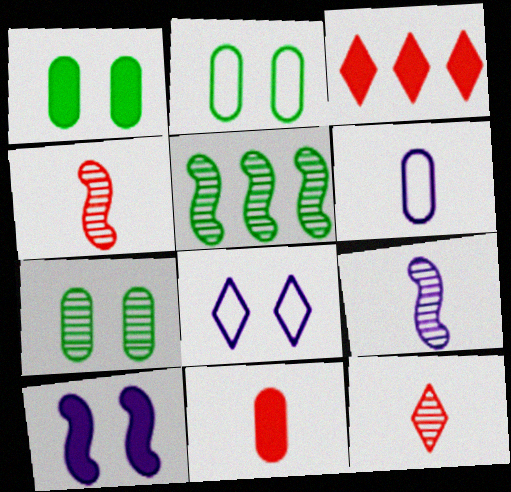[[1, 2, 7], 
[2, 3, 9], 
[5, 8, 11]]